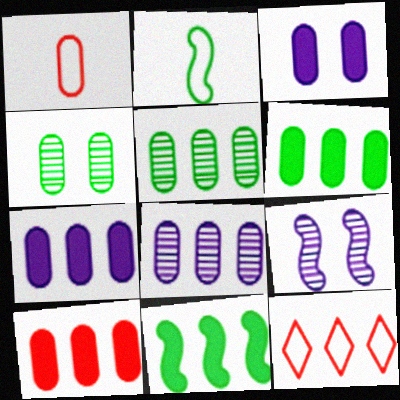[[1, 3, 5], 
[1, 4, 7], 
[6, 7, 10], 
[8, 11, 12]]